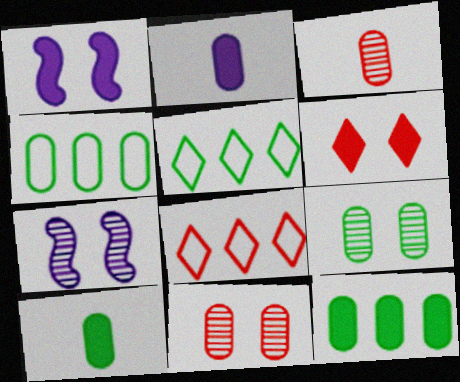[[1, 3, 5], 
[2, 4, 11], 
[4, 9, 10], 
[7, 8, 10]]